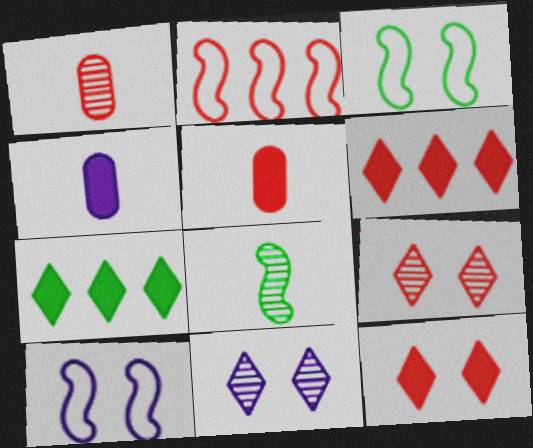[[1, 2, 12], 
[1, 7, 10], 
[2, 5, 9]]